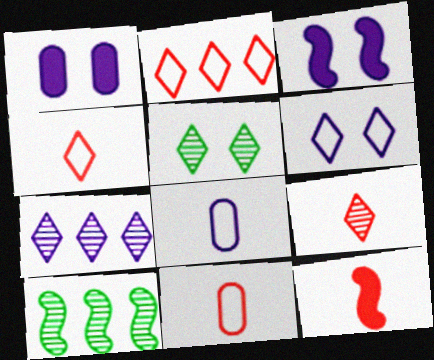[[1, 4, 10], 
[3, 7, 8], 
[5, 7, 9], 
[9, 11, 12]]